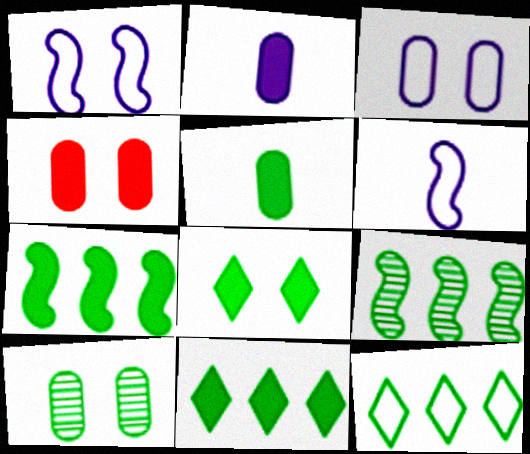[[3, 4, 10], 
[5, 7, 8]]